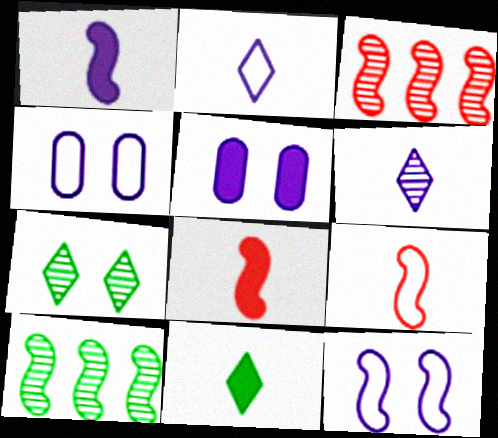[[3, 4, 11], 
[8, 10, 12]]